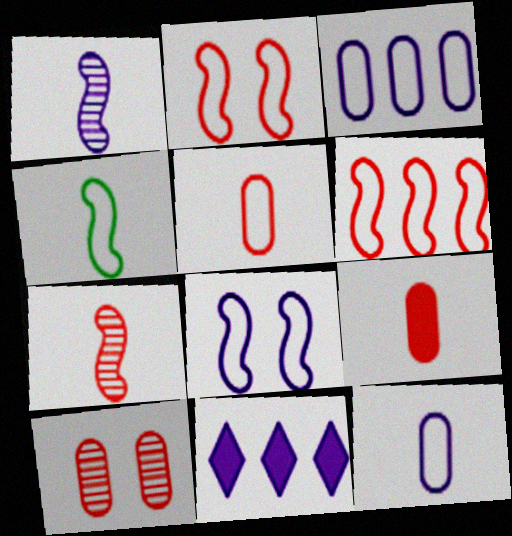[[4, 6, 8], 
[4, 10, 11]]